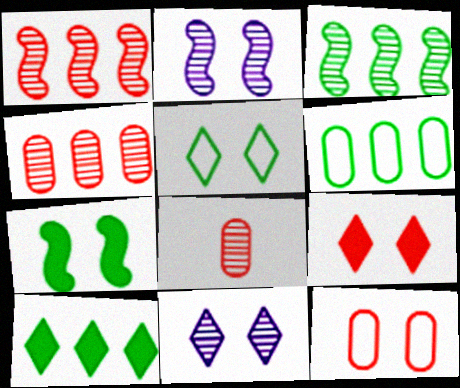[[3, 6, 10], 
[3, 8, 11], 
[5, 9, 11], 
[7, 11, 12]]